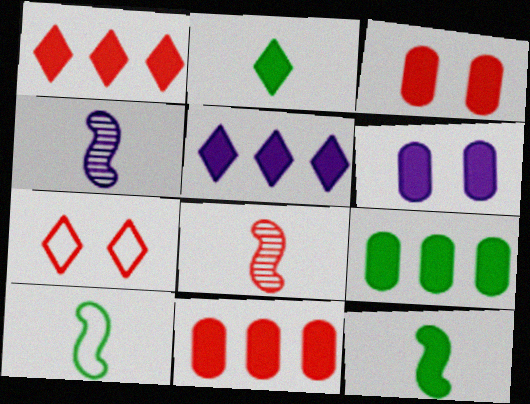[[1, 6, 12], 
[3, 5, 12], 
[4, 7, 9], 
[7, 8, 11]]